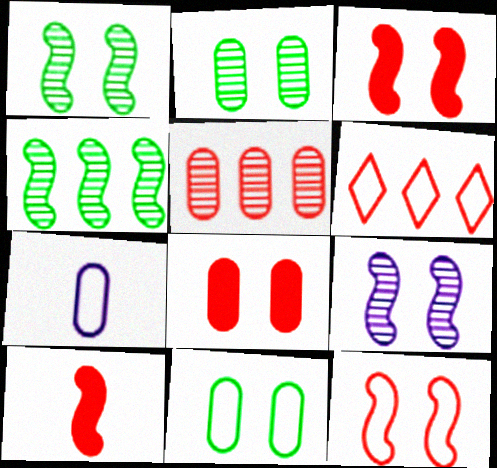[]